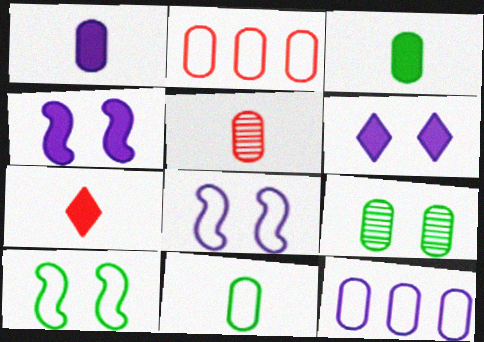[[1, 2, 9], 
[1, 5, 11]]